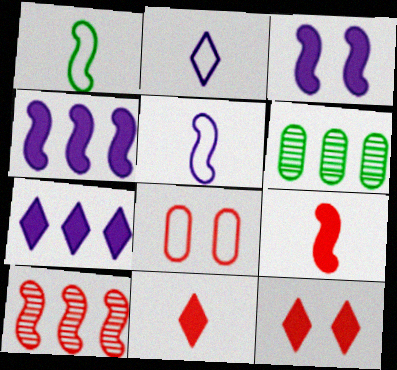[[1, 3, 10], 
[5, 6, 12], 
[8, 10, 11]]